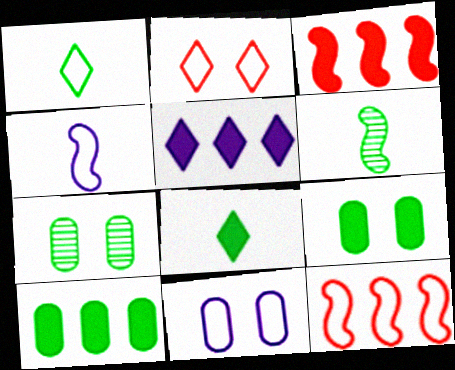[[1, 11, 12], 
[3, 5, 10]]